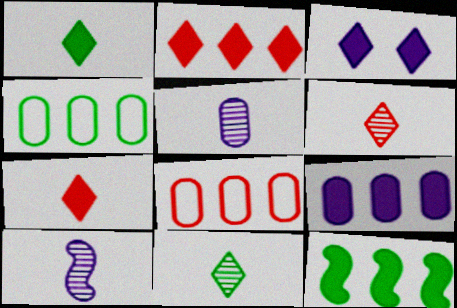[[1, 2, 3], 
[2, 9, 12]]